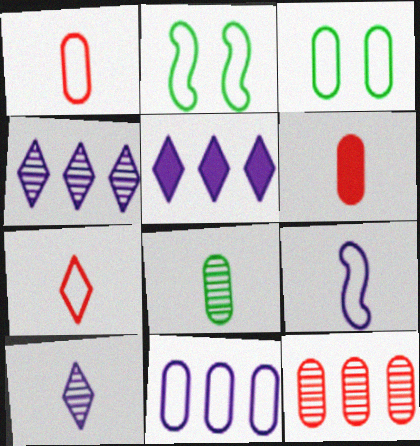[[1, 3, 11], 
[2, 4, 6], 
[2, 7, 11]]